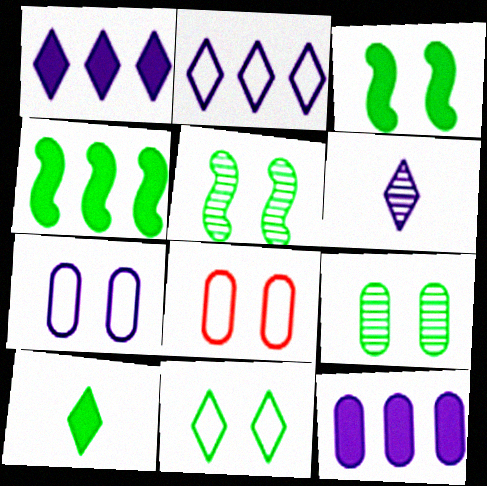[[3, 9, 11], 
[4, 6, 8]]